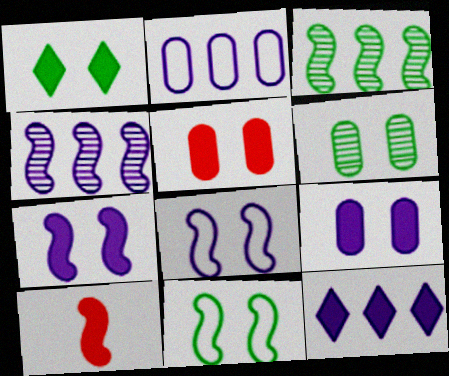[[1, 5, 7], 
[1, 6, 11], 
[2, 4, 12], 
[3, 8, 10], 
[4, 10, 11]]